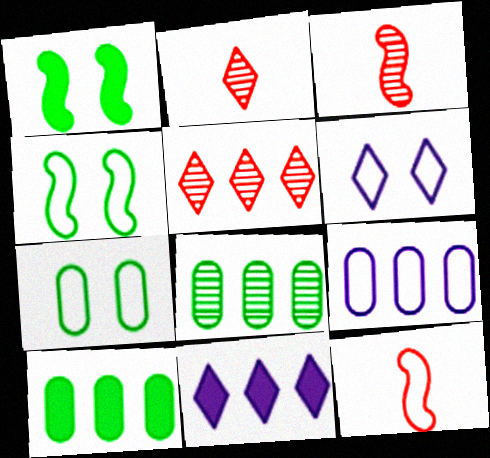[[1, 2, 9], 
[3, 6, 10], 
[3, 7, 11]]